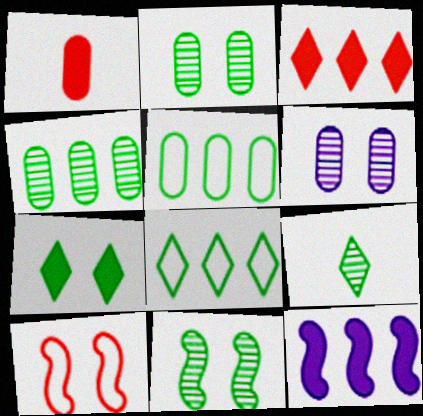[[1, 5, 6], 
[1, 7, 12], 
[4, 9, 11], 
[6, 7, 10], 
[7, 8, 9]]